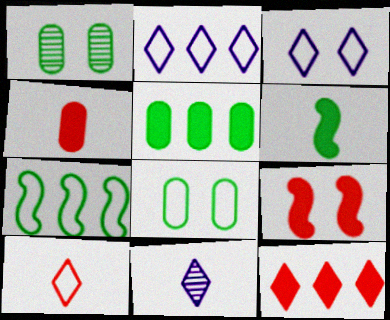[[1, 3, 9], 
[4, 9, 12]]